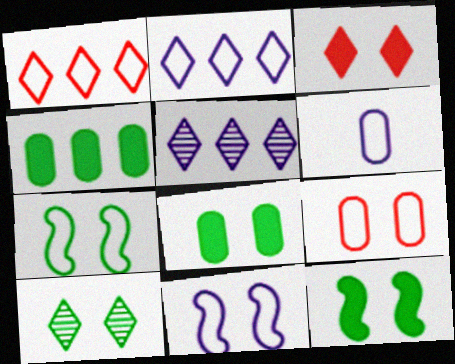[[1, 6, 7], 
[2, 6, 11], 
[7, 8, 10]]